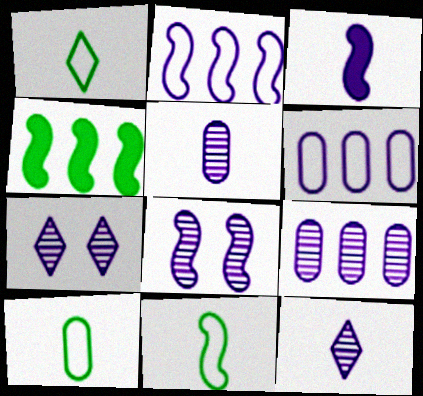[[1, 10, 11], 
[2, 3, 8], 
[3, 6, 7], 
[8, 9, 12]]